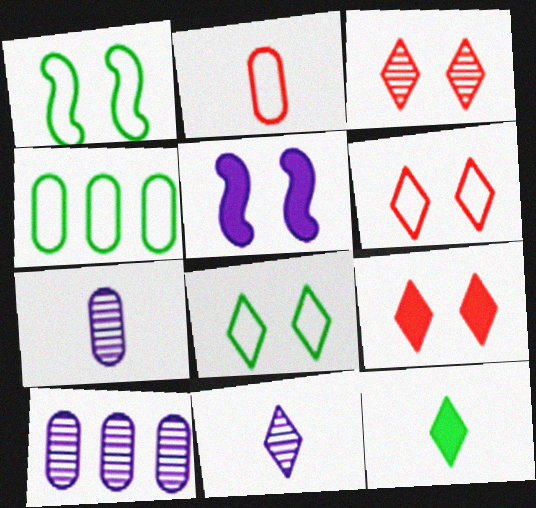[[3, 6, 9]]